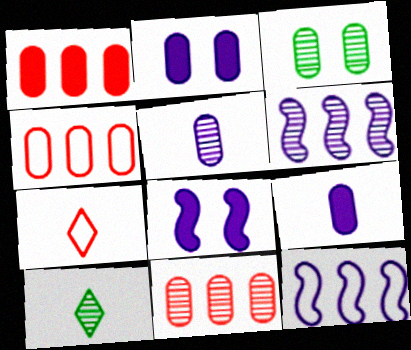[[1, 4, 11], 
[3, 4, 9], 
[3, 5, 11], 
[4, 8, 10]]